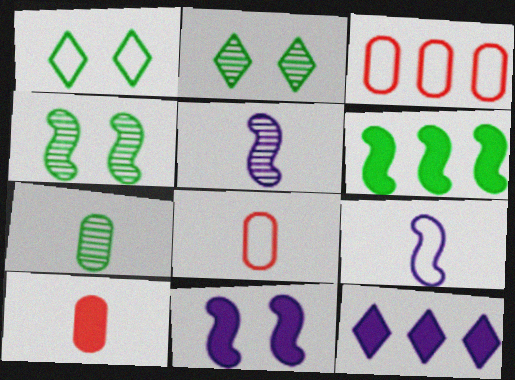[[1, 3, 9], 
[1, 6, 7], 
[4, 8, 12]]